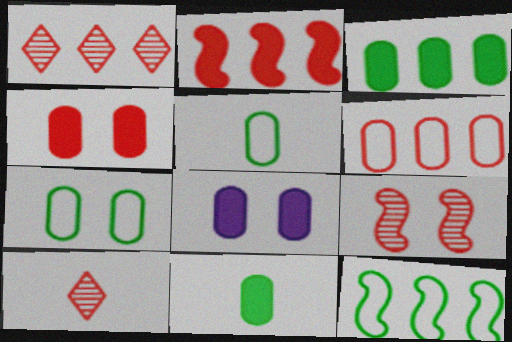[[1, 2, 6], 
[8, 10, 12]]